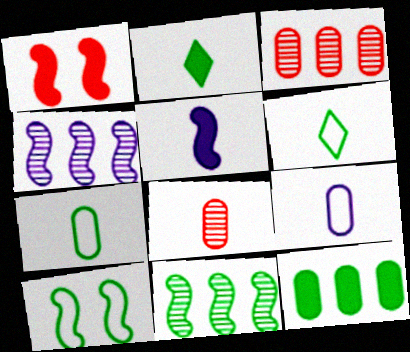[[5, 6, 8]]